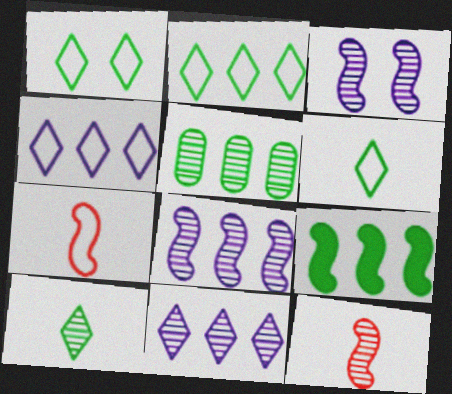[[1, 2, 6], 
[2, 5, 9], 
[3, 7, 9]]